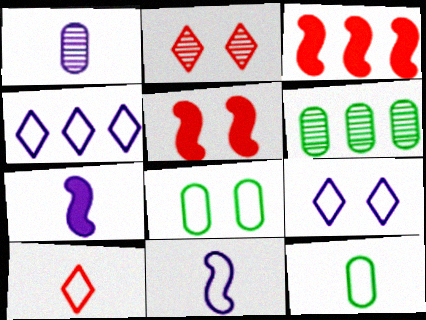[[3, 4, 6], 
[10, 11, 12]]